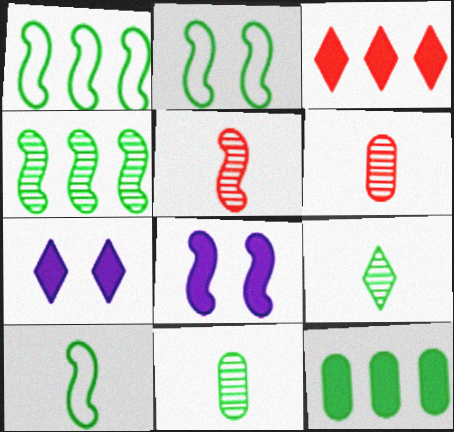[[1, 2, 10], 
[1, 5, 8], 
[1, 6, 7], 
[2, 9, 12]]